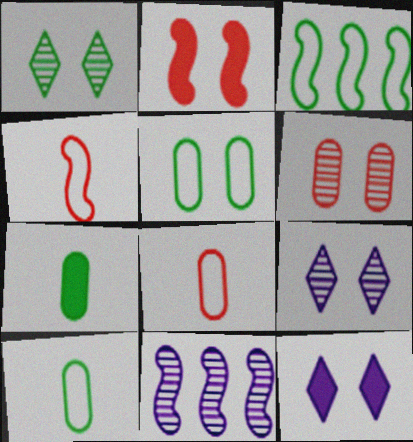[[1, 3, 7], 
[2, 5, 9]]